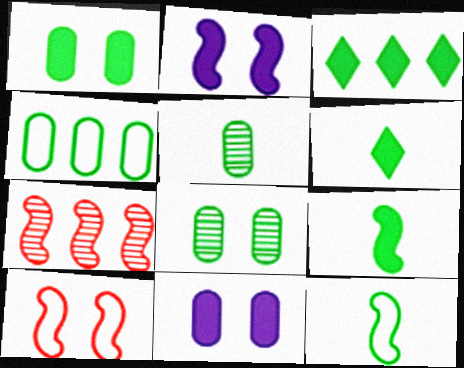[[1, 3, 9], 
[1, 4, 5], 
[2, 7, 12], 
[3, 8, 12], 
[5, 6, 12]]